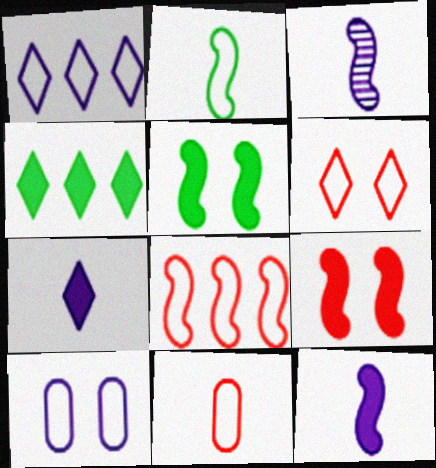[[3, 5, 8], 
[6, 8, 11]]